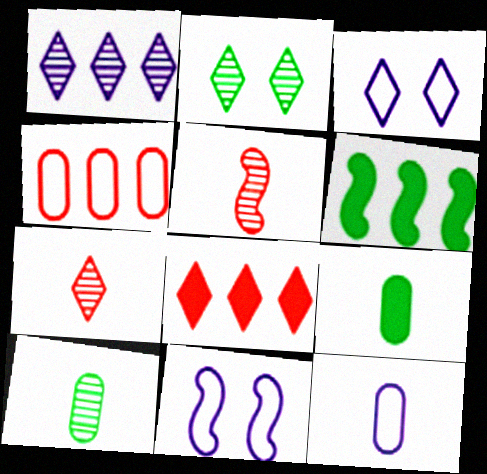[[1, 2, 7], 
[1, 4, 6], 
[5, 6, 11], 
[8, 10, 11]]